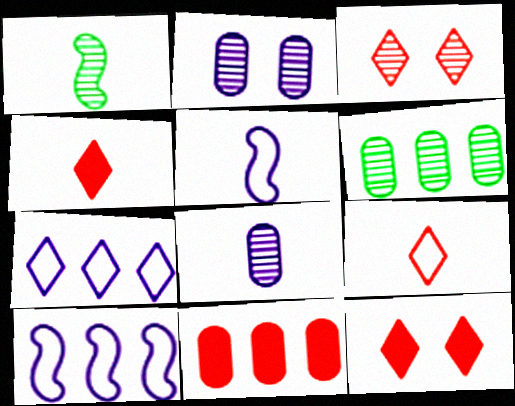[[5, 6, 12]]